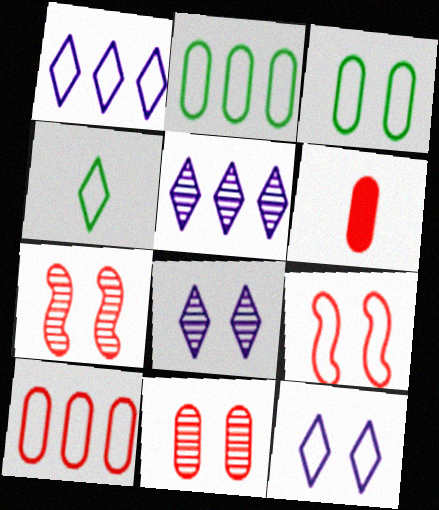[[3, 9, 12], 
[6, 10, 11]]